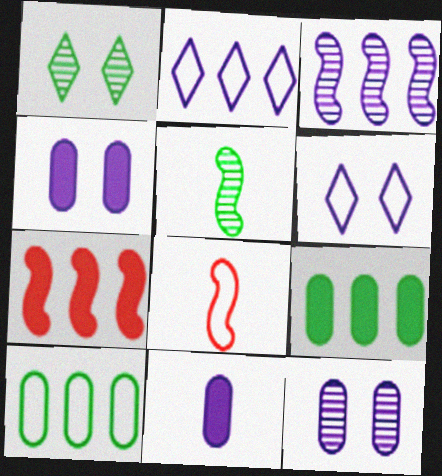[[3, 6, 11], 
[6, 8, 10]]